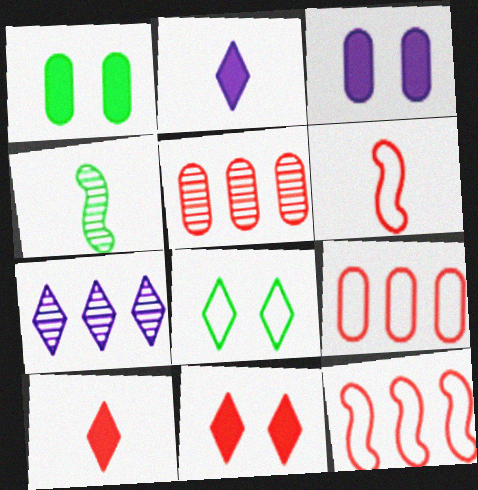[[1, 6, 7], 
[5, 6, 11], 
[7, 8, 10]]